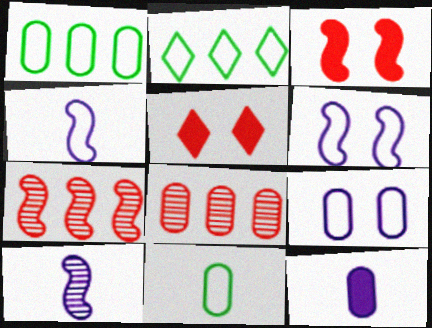[[1, 5, 10]]